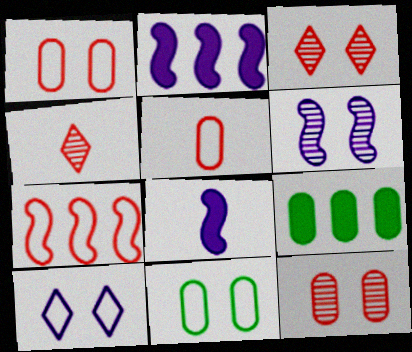[[2, 4, 11]]